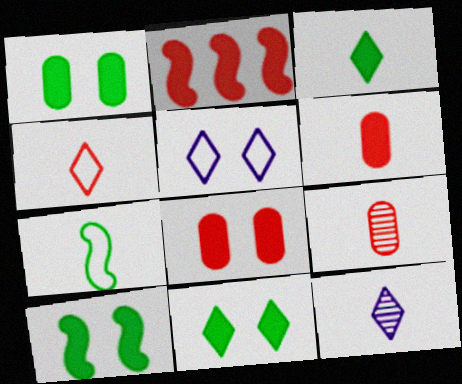[[1, 10, 11], 
[3, 4, 12], 
[6, 7, 12]]